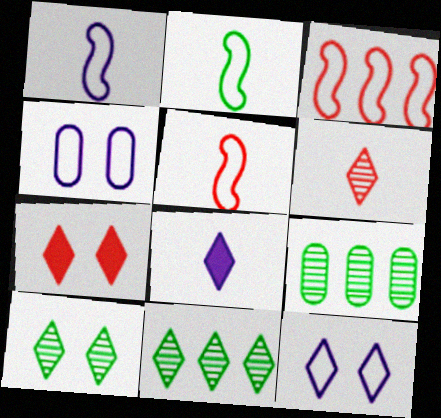[[1, 2, 5], 
[1, 7, 9], 
[7, 10, 12]]